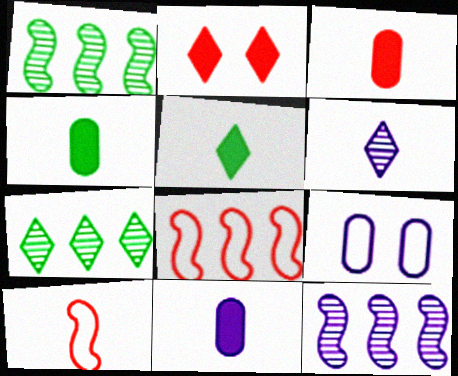[[3, 4, 11], 
[4, 6, 10]]